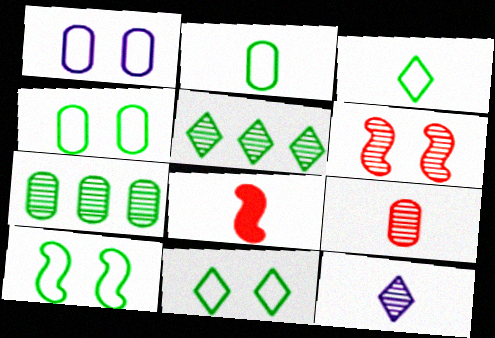[[1, 5, 8], 
[2, 8, 12], 
[4, 10, 11], 
[6, 7, 12]]